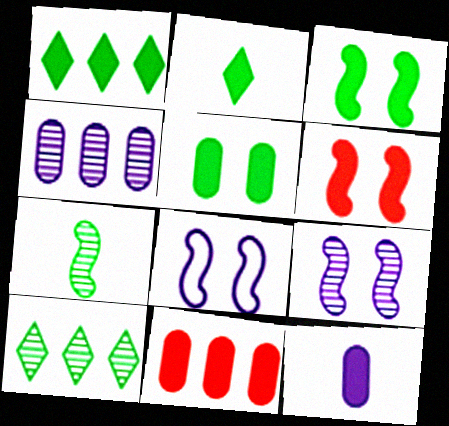[[1, 6, 12], 
[5, 11, 12]]